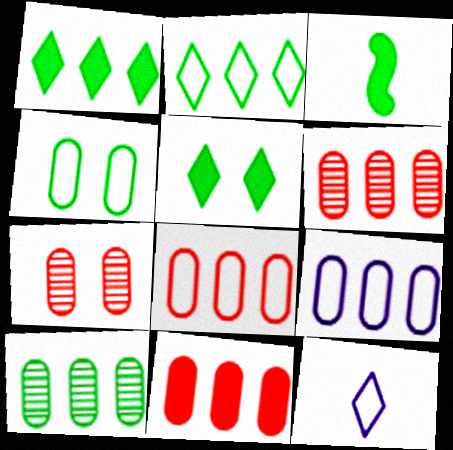[[6, 8, 11], 
[9, 10, 11]]